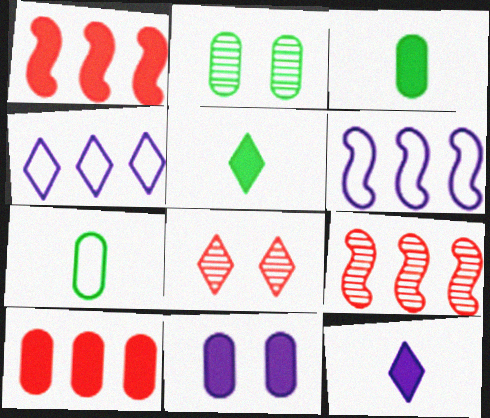[[1, 5, 11], 
[3, 6, 8], 
[3, 10, 11], 
[4, 5, 8]]